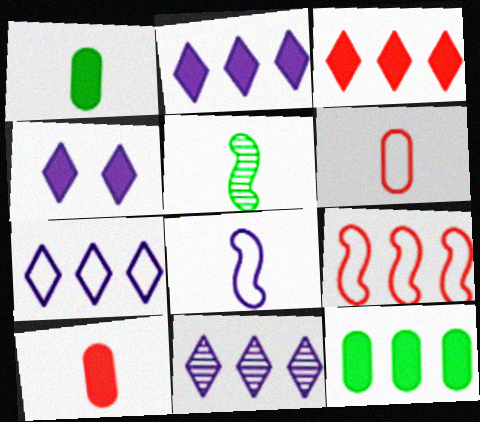[[2, 7, 11], 
[9, 11, 12]]